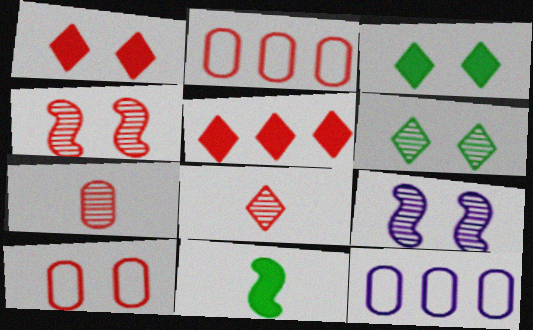[[1, 4, 10], 
[3, 9, 10]]